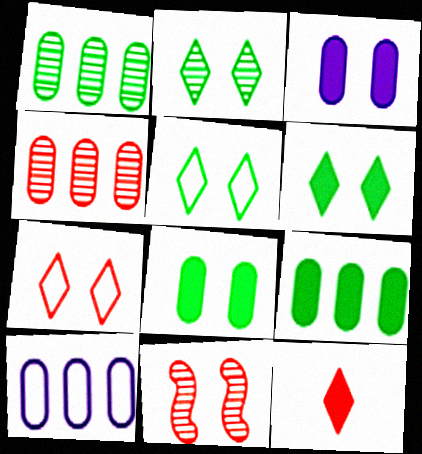[[2, 5, 6], 
[3, 5, 11], 
[4, 9, 10]]